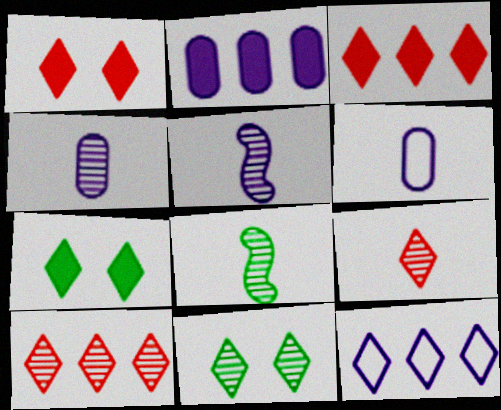[[4, 8, 9], 
[7, 9, 12]]